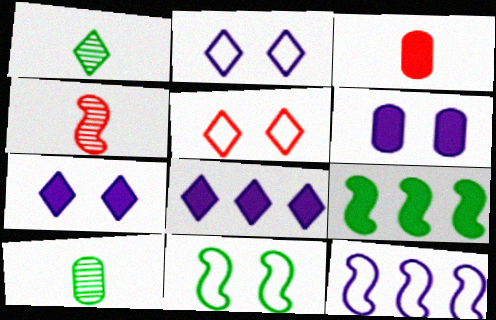[[1, 5, 8], 
[3, 7, 9]]